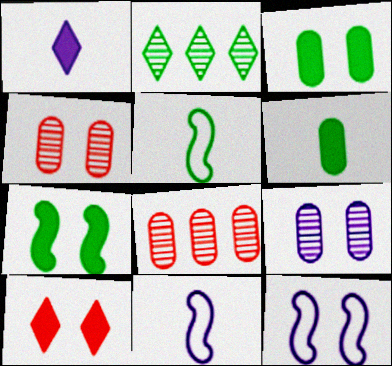[[2, 3, 5]]